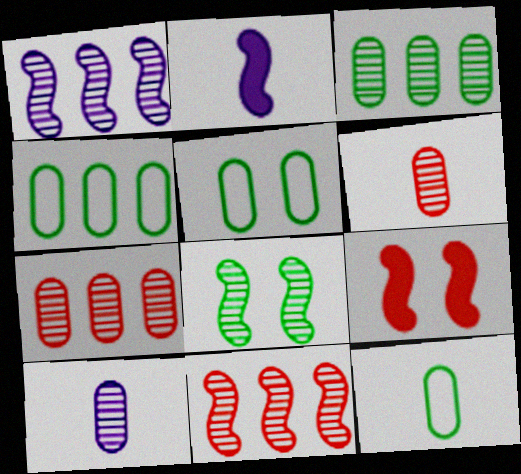[[4, 5, 12]]